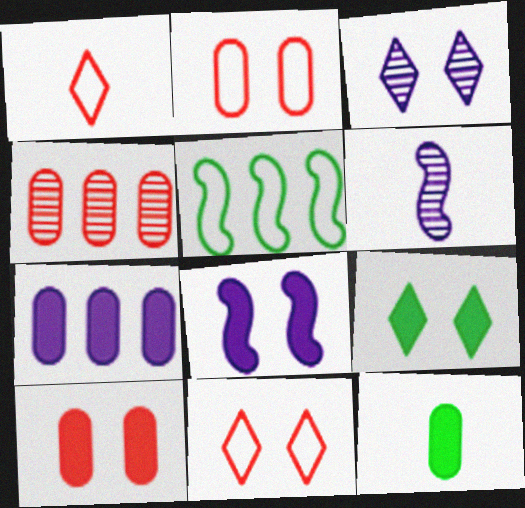[[1, 6, 12], 
[3, 9, 11], 
[7, 10, 12], 
[8, 9, 10]]